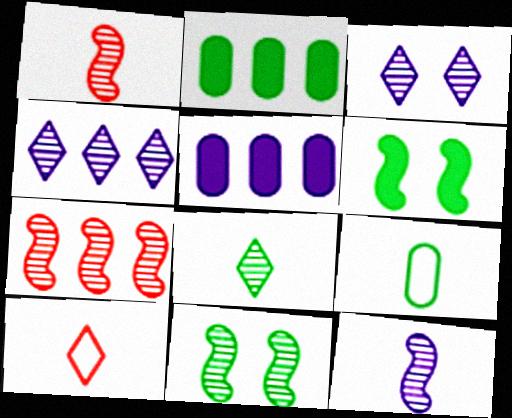[[5, 10, 11], 
[7, 11, 12]]